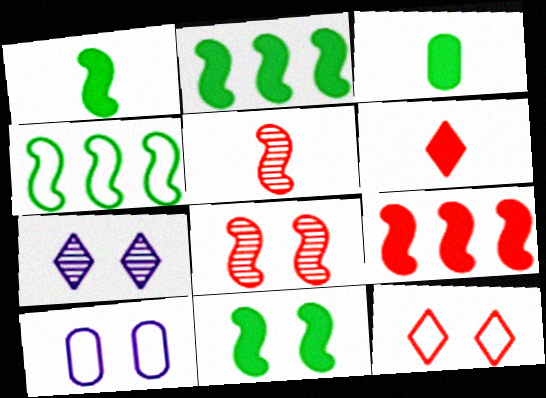[[1, 2, 11]]